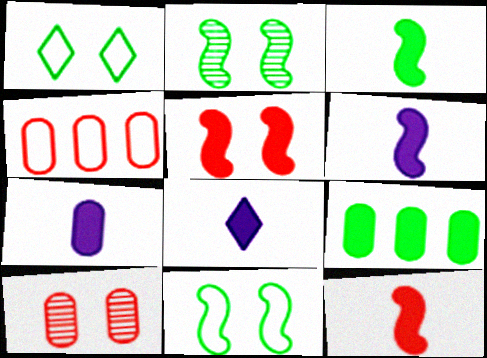[[2, 4, 8], 
[3, 6, 12], 
[5, 8, 9], 
[6, 7, 8]]